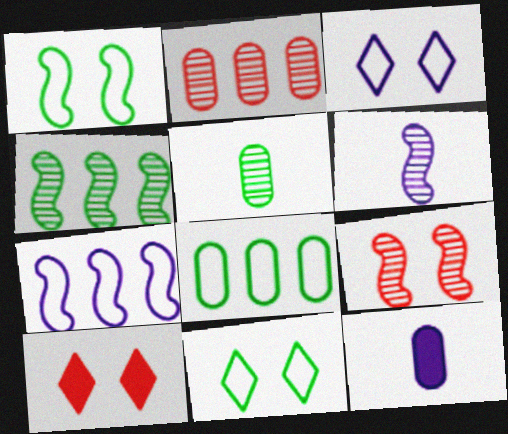[[4, 6, 9], 
[5, 7, 10], 
[6, 8, 10]]